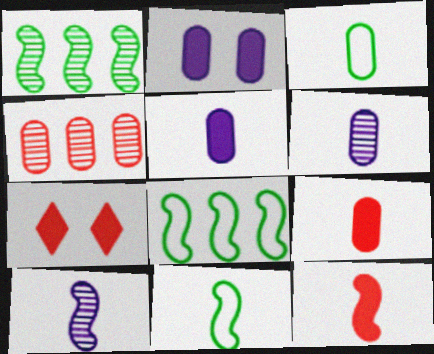[[2, 3, 4], 
[3, 6, 9], 
[6, 7, 8], 
[10, 11, 12]]